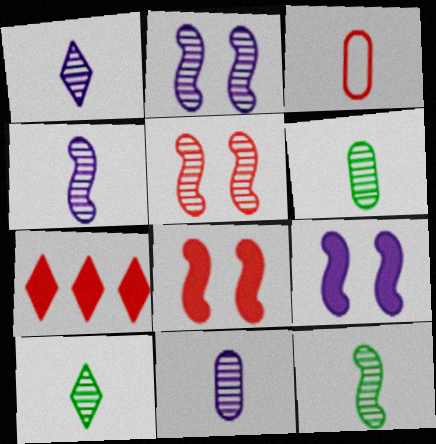[[1, 4, 11], 
[3, 5, 7], 
[6, 10, 12]]